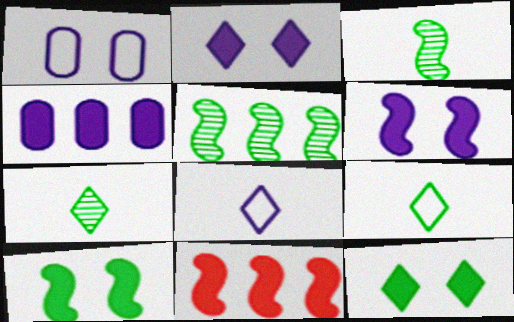[[1, 7, 11]]